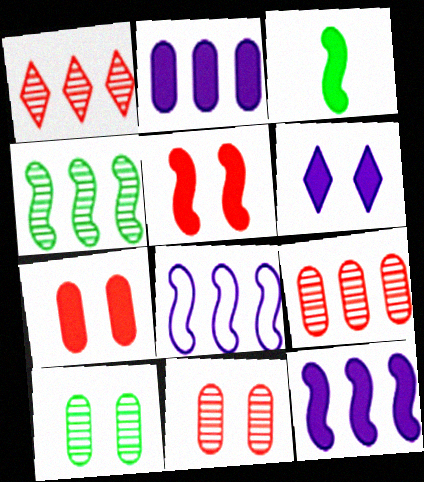[[3, 5, 12]]